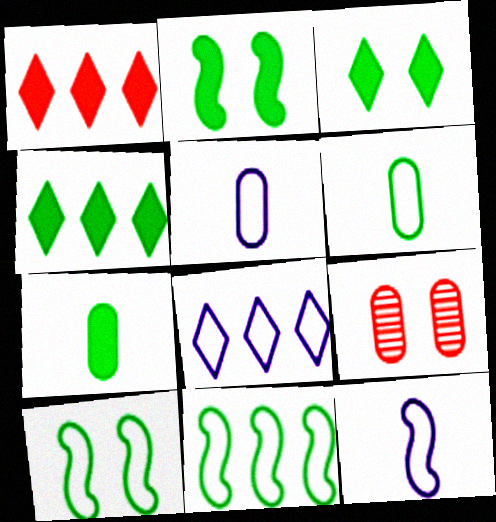[[2, 4, 7], 
[4, 9, 12]]